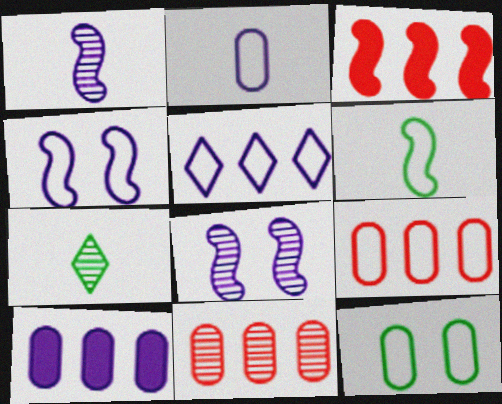[[2, 4, 5], 
[2, 9, 12], 
[3, 6, 8], 
[7, 8, 11]]